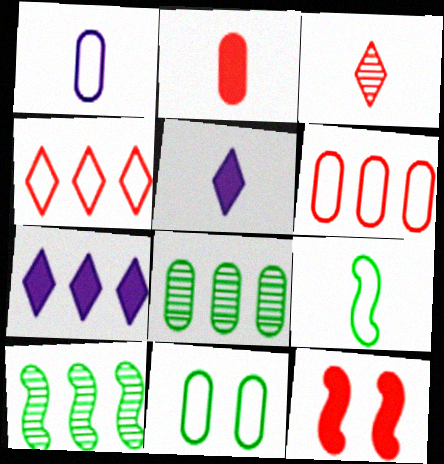[[1, 6, 11], 
[3, 6, 12], 
[6, 7, 10]]